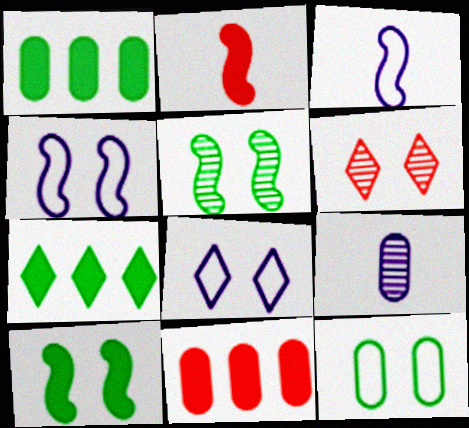[[1, 3, 6], 
[9, 11, 12]]